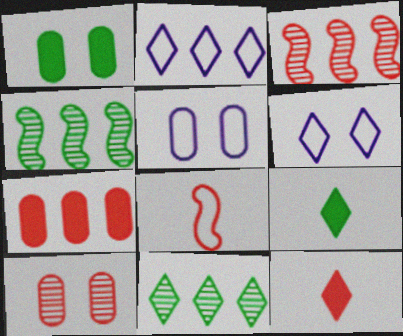[[1, 5, 10], 
[2, 4, 7], 
[3, 5, 9], 
[4, 5, 12], 
[6, 11, 12]]